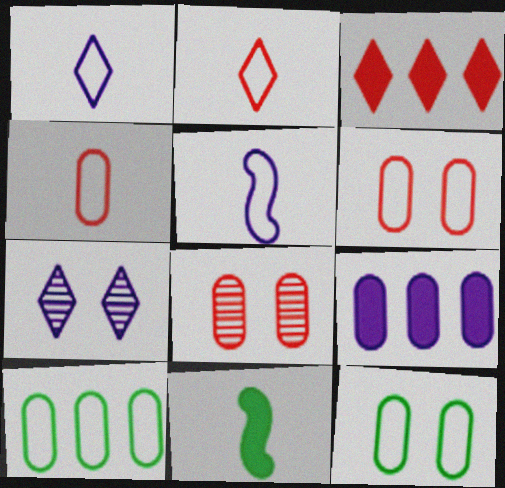[[5, 7, 9]]